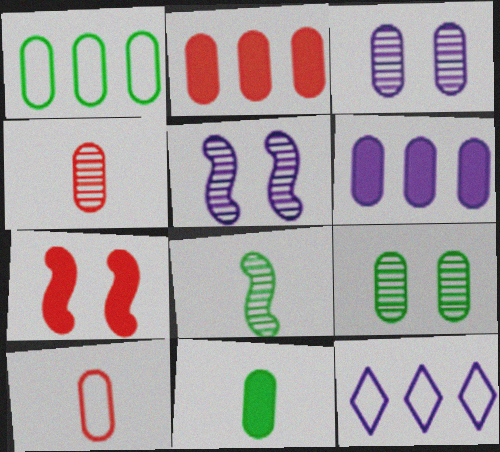[[1, 9, 11], 
[6, 9, 10]]